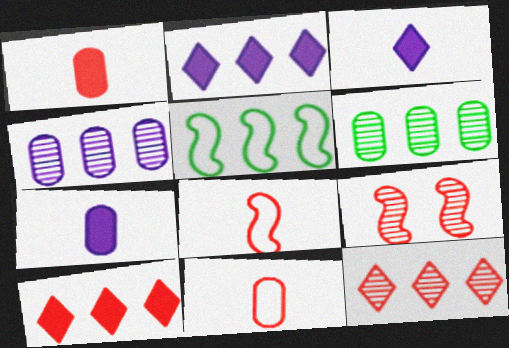[[4, 5, 10], 
[9, 10, 11]]